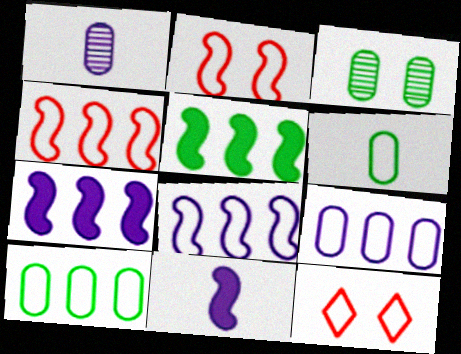[[1, 5, 12], 
[6, 8, 12]]